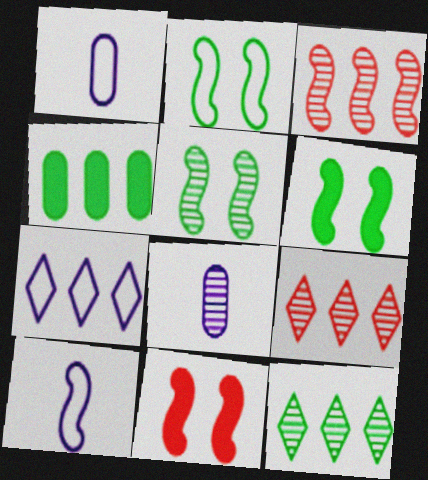[[1, 6, 9], 
[1, 11, 12], 
[2, 5, 6], 
[3, 4, 7], 
[3, 6, 10], 
[5, 8, 9]]